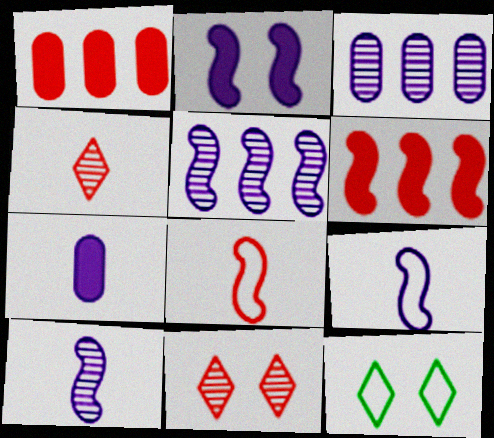[[1, 8, 11], 
[1, 10, 12], 
[2, 5, 9]]